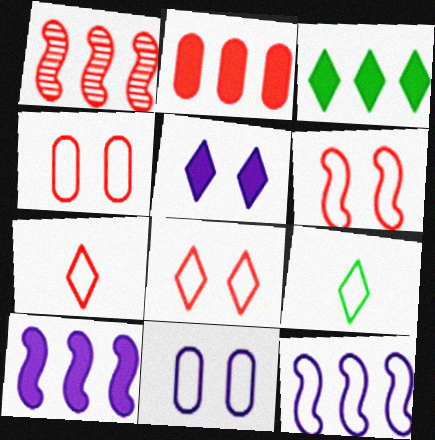[[2, 3, 10], 
[4, 6, 8], 
[4, 9, 12]]